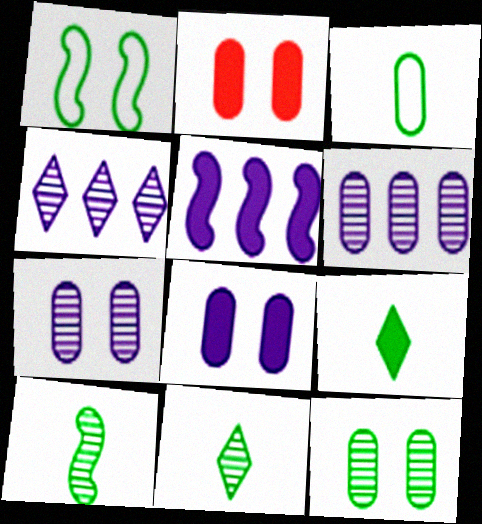[[2, 3, 6], 
[2, 5, 9], 
[3, 9, 10]]